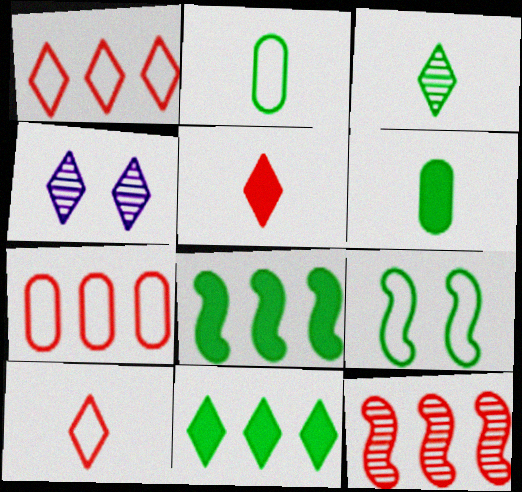[[4, 10, 11]]